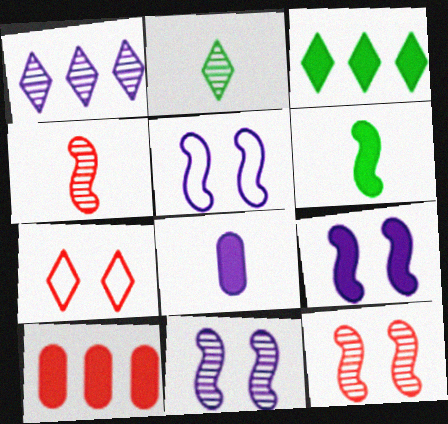[[1, 5, 8], 
[2, 5, 10], 
[4, 7, 10], 
[5, 9, 11]]